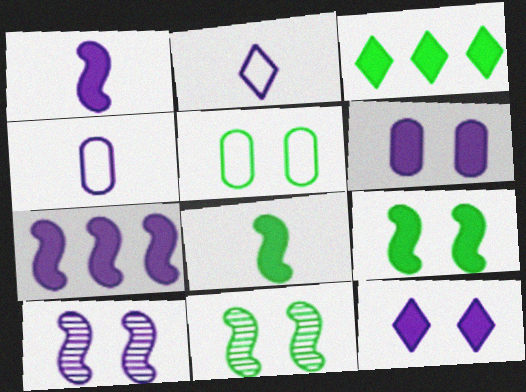[]